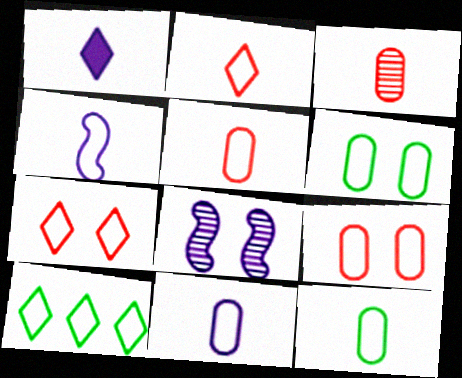[[2, 4, 12], 
[4, 9, 10], 
[5, 11, 12]]